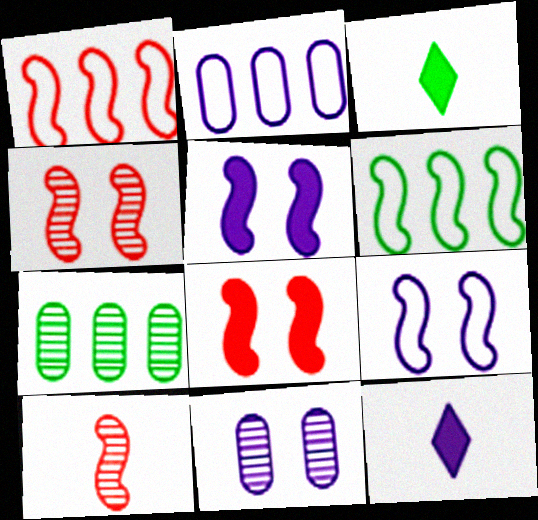[[1, 3, 11], 
[1, 8, 10], 
[2, 3, 4], 
[5, 6, 10]]